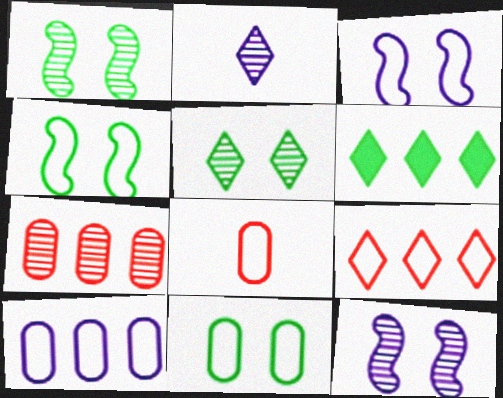[[1, 2, 7], 
[6, 8, 12], 
[8, 10, 11]]